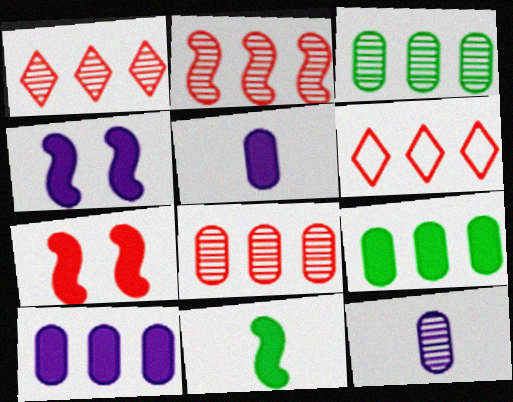[[1, 2, 8]]